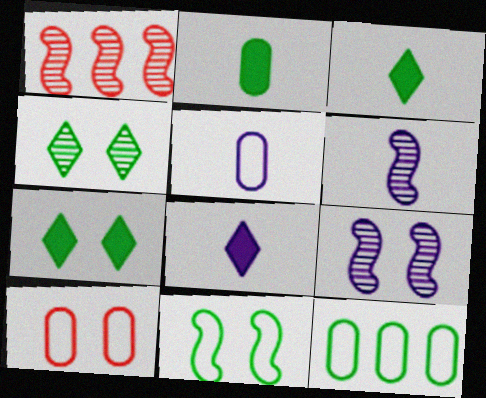[[1, 5, 7], 
[5, 6, 8], 
[5, 10, 12], 
[7, 9, 10]]